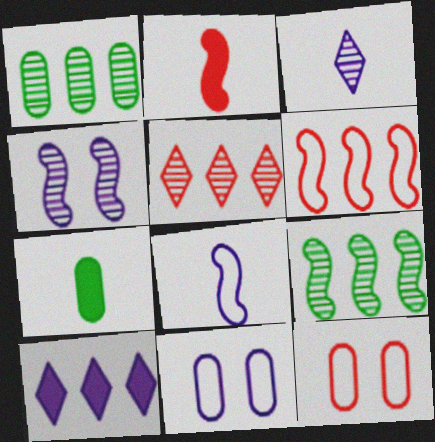[[1, 6, 10], 
[2, 5, 12]]